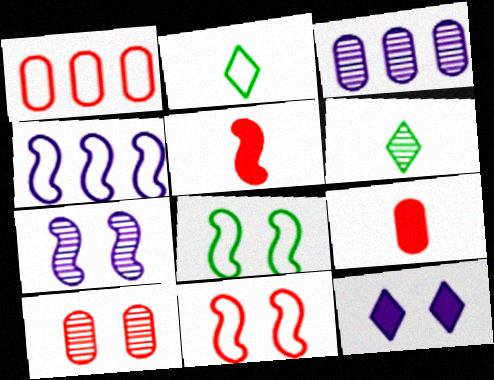[[1, 9, 10], 
[8, 10, 12]]